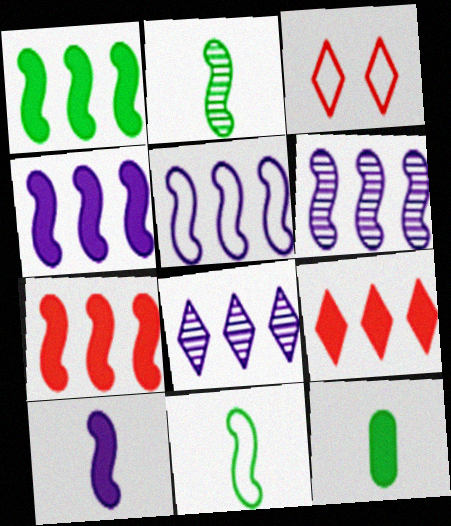[[1, 4, 7], 
[3, 6, 12], 
[4, 5, 6]]